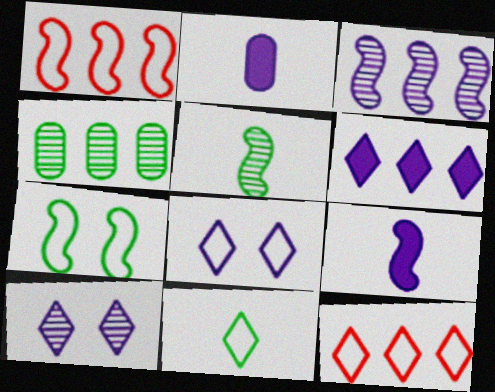[[1, 4, 6], 
[2, 3, 8], 
[8, 11, 12]]